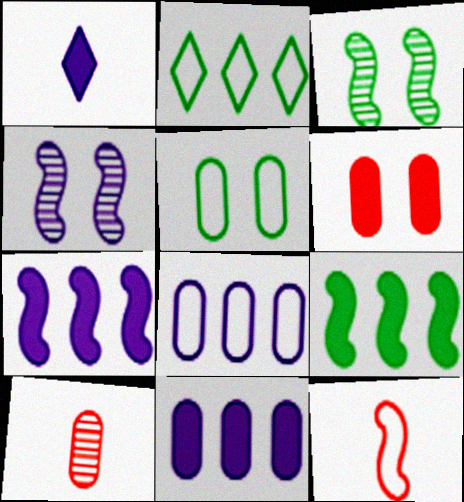[[1, 4, 8], 
[1, 6, 9], 
[3, 7, 12], 
[4, 9, 12], 
[5, 10, 11]]